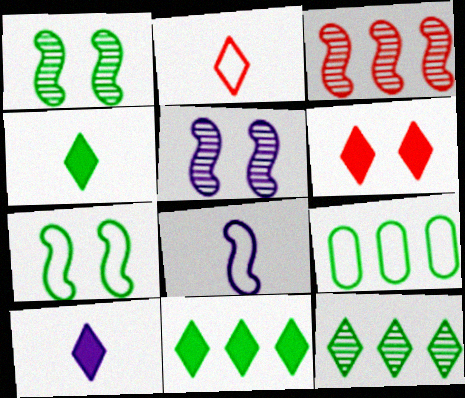[[1, 4, 9], 
[6, 10, 11]]